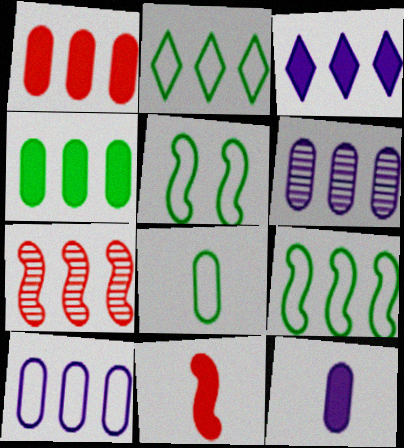[[2, 5, 8]]